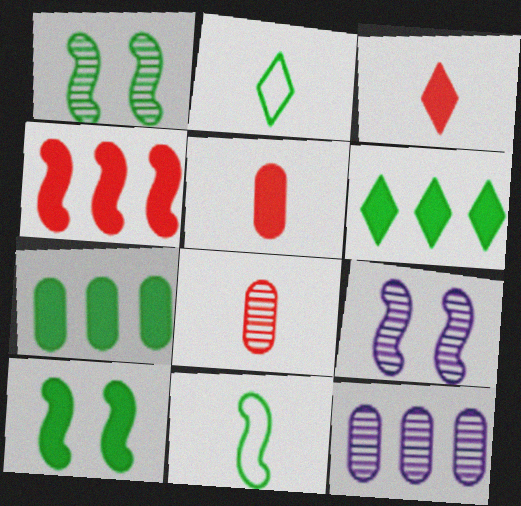[[1, 2, 7], 
[4, 9, 11]]